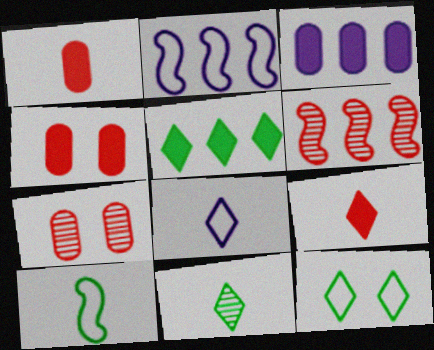[[2, 4, 11], 
[5, 11, 12], 
[8, 9, 11]]